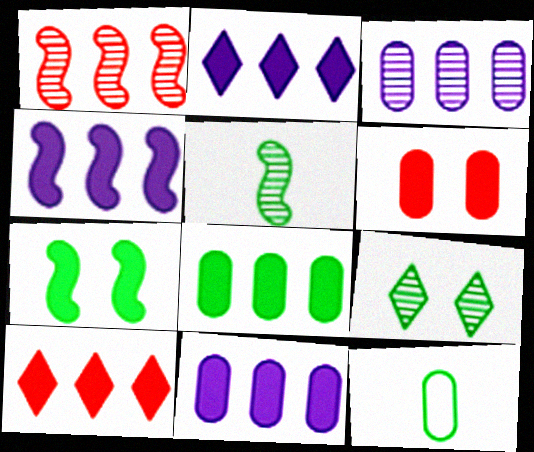[[2, 4, 11], 
[3, 6, 12], 
[4, 8, 10]]